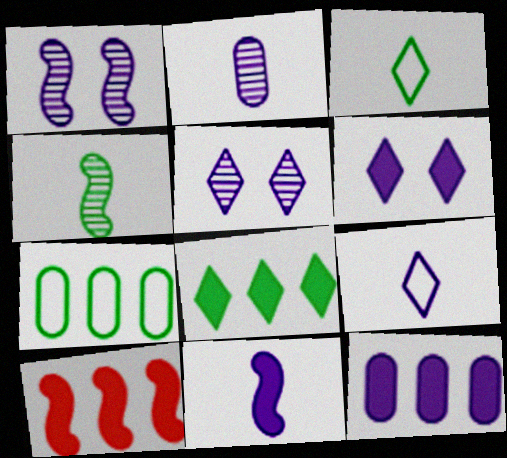[[1, 9, 12], 
[2, 9, 11], 
[6, 11, 12], 
[8, 10, 12]]